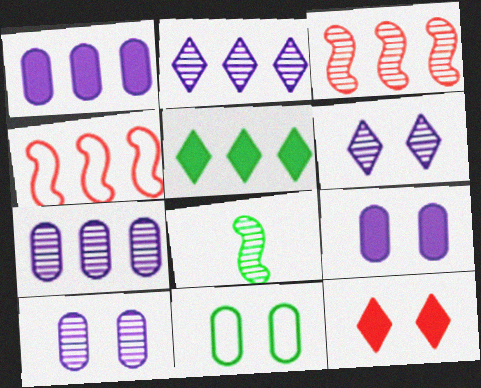[[4, 5, 7], 
[5, 8, 11]]